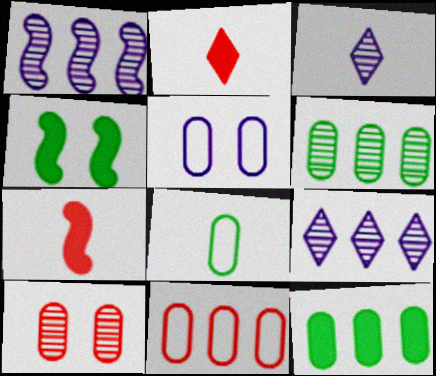[[3, 4, 11], 
[3, 7, 8], 
[5, 8, 11]]